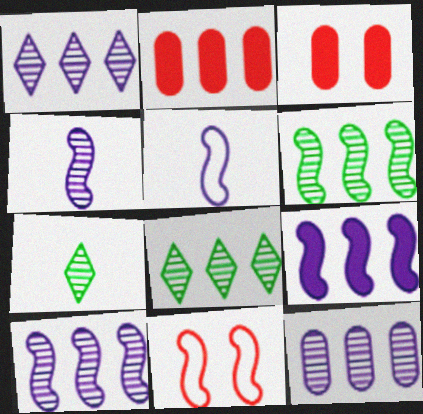[[1, 10, 12], 
[3, 5, 8]]